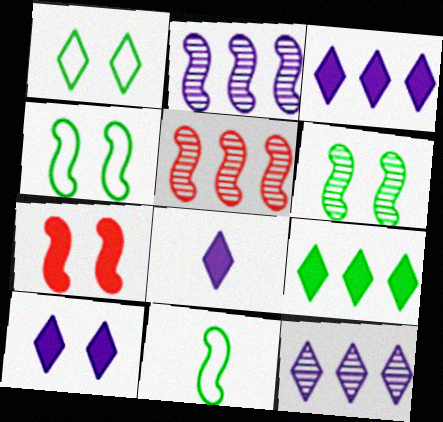[[2, 7, 11], 
[3, 8, 10]]